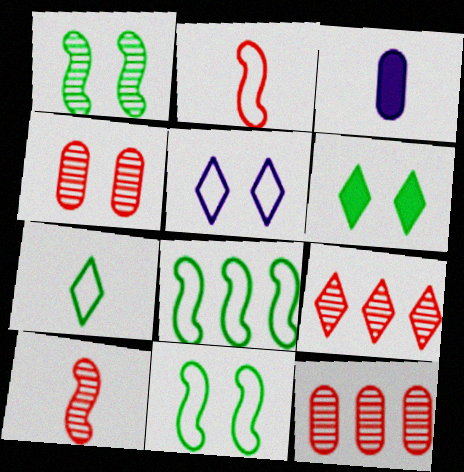[[3, 7, 10], 
[3, 9, 11], 
[4, 9, 10]]